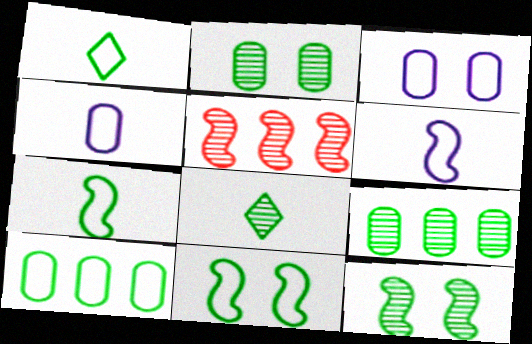[[1, 10, 11], 
[8, 9, 12]]